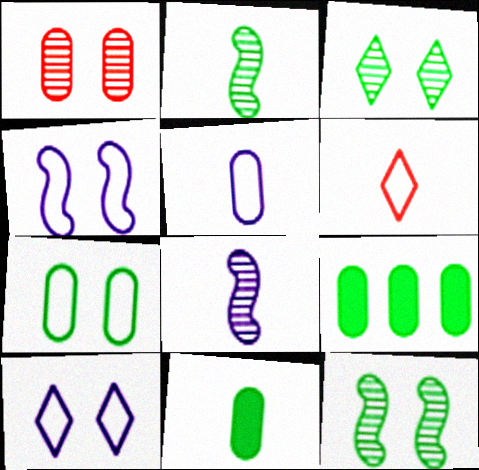[[1, 5, 9], 
[6, 8, 11]]